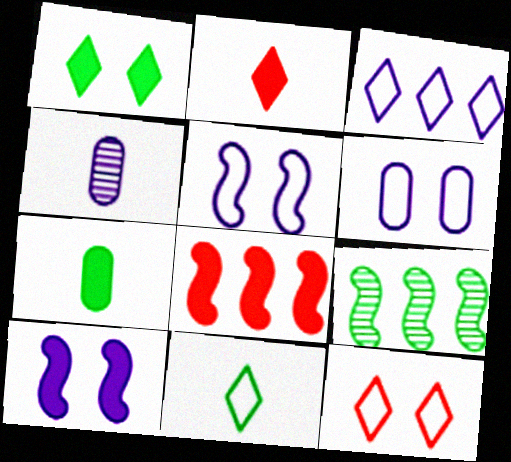[[2, 6, 9], 
[3, 4, 10], 
[3, 11, 12]]